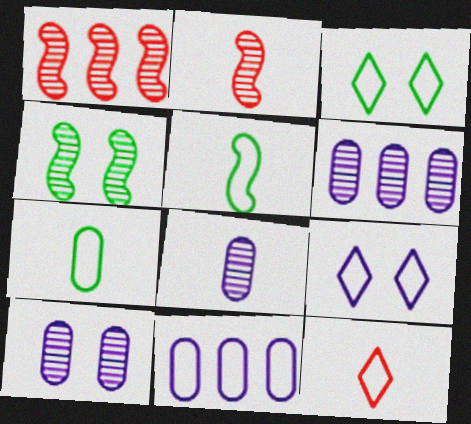[[6, 8, 10]]